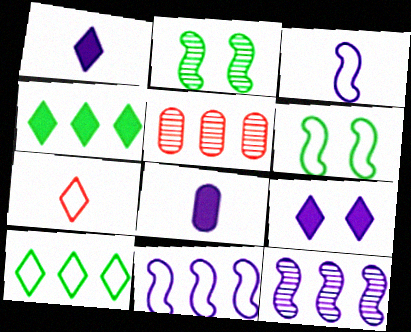[[1, 5, 6], 
[4, 5, 11]]